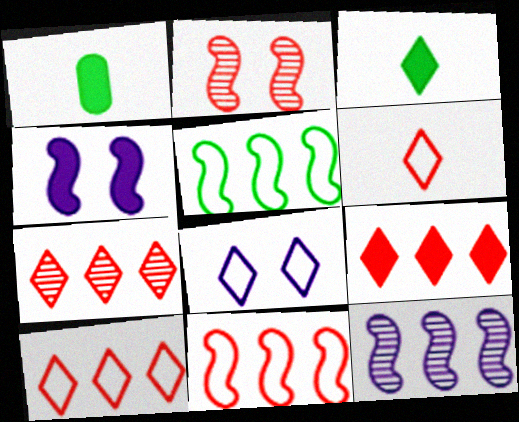[[1, 4, 9], 
[3, 7, 8], 
[7, 9, 10]]